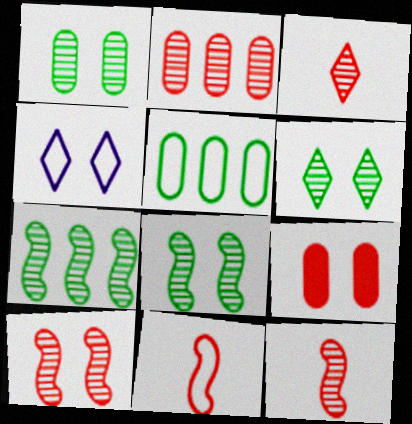[[1, 6, 8], 
[2, 3, 10], 
[4, 5, 11], 
[4, 8, 9]]